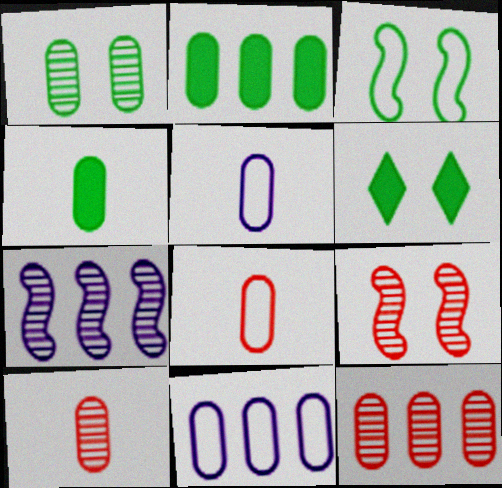[[1, 3, 6], 
[2, 11, 12], 
[4, 5, 10], 
[6, 7, 8]]